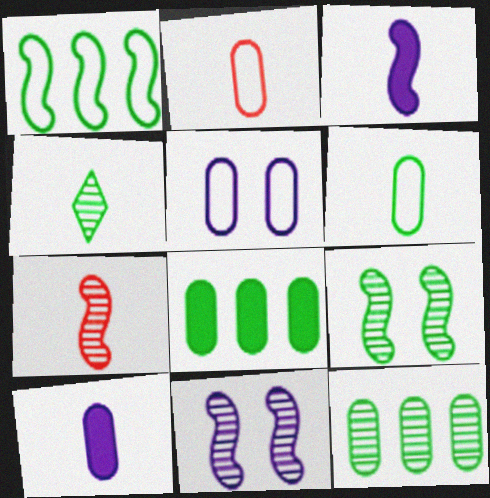[[2, 3, 4], 
[4, 9, 12]]